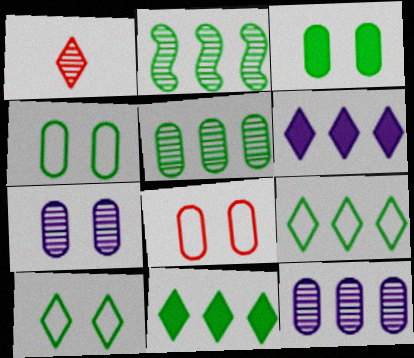[[1, 2, 7], 
[1, 6, 10], 
[3, 7, 8]]